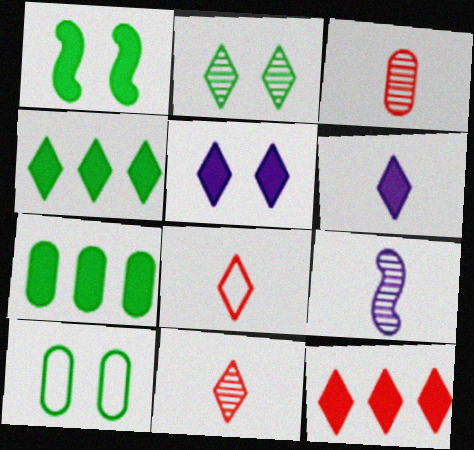[[1, 2, 10], 
[9, 10, 12]]